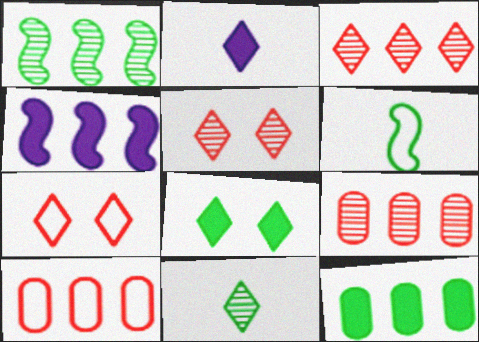[]